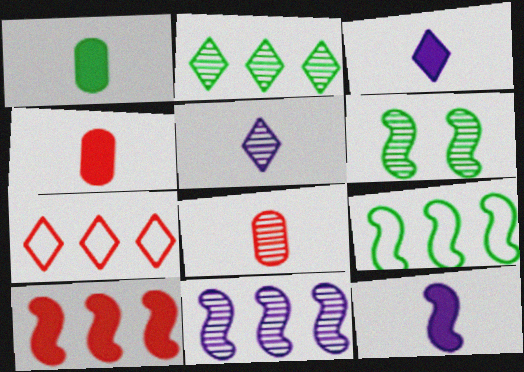[[9, 10, 11]]